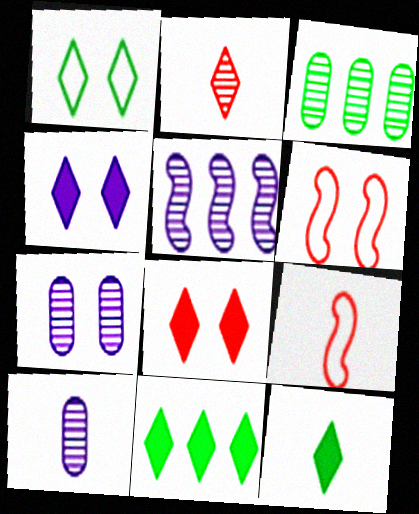[[3, 4, 9], 
[6, 10, 11], 
[7, 9, 11], 
[9, 10, 12]]